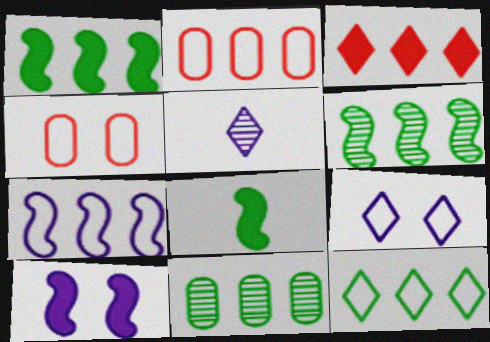[[1, 4, 5], 
[1, 11, 12], 
[2, 7, 12], 
[3, 7, 11]]